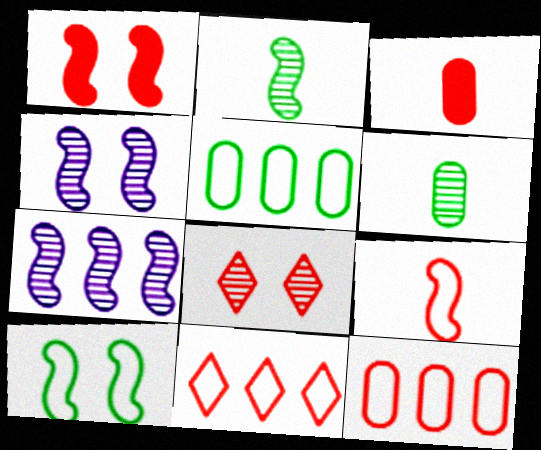[[1, 4, 10], 
[6, 7, 8]]